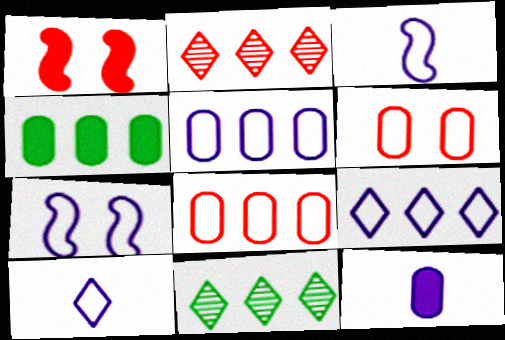[[5, 7, 10]]